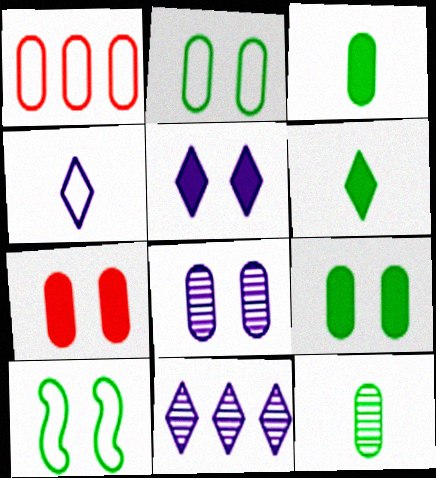[[1, 3, 8], 
[1, 4, 10], 
[2, 7, 8], 
[4, 5, 11]]